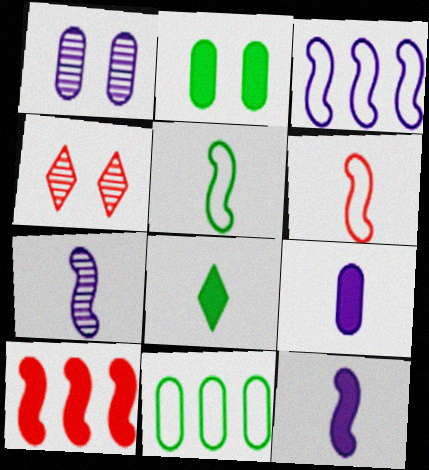[[4, 11, 12]]